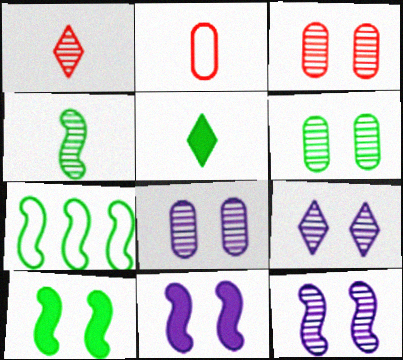[[3, 6, 8], 
[4, 7, 10], 
[5, 6, 7], 
[8, 9, 12]]